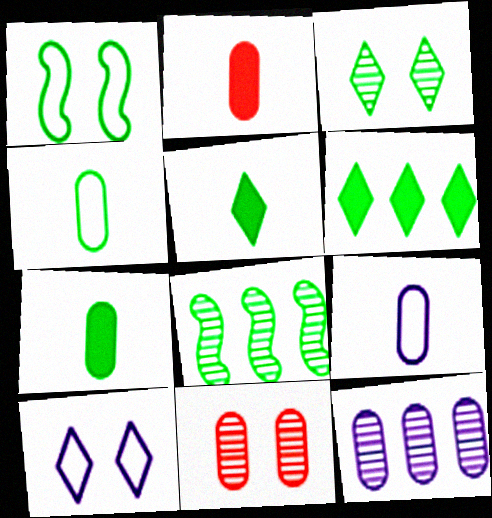[[2, 8, 10]]